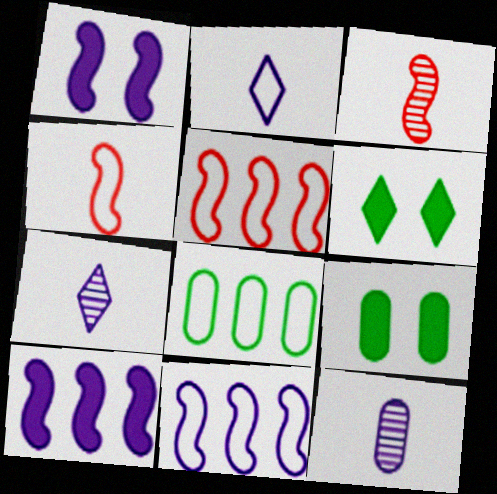[[5, 6, 12], 
[5, 7, 9]]